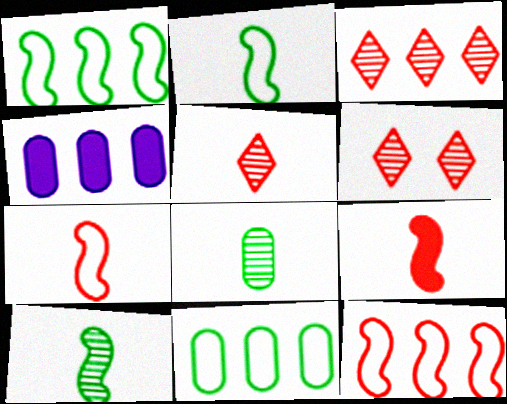[[1, 3, 4], 
[2, 4, 6], 
[3, 5, 6]]